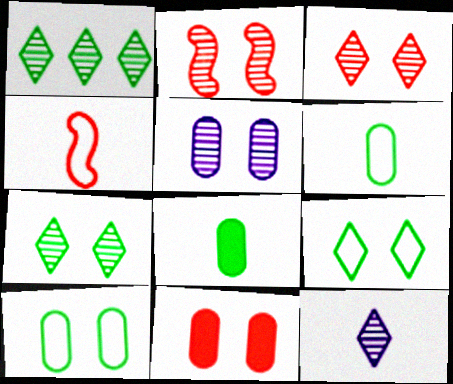[[1, 3, 12], 
[2, 5, 7], 
[4, 8, 12], 
[5, 10, 11]]